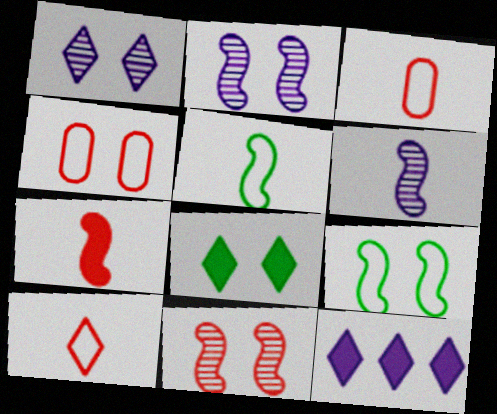[[2, 4, 8], 
[5, 6, 7]]